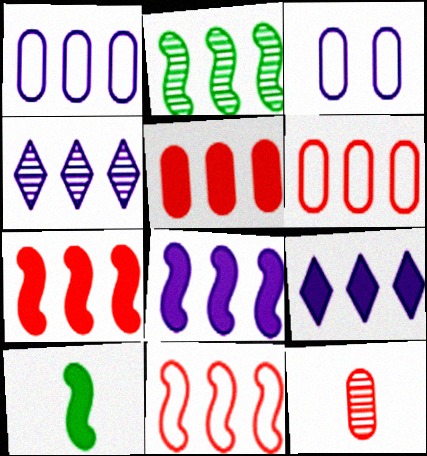[[1, 4, 8], 
[2, 6, 9], 
[2, 8, 11]]